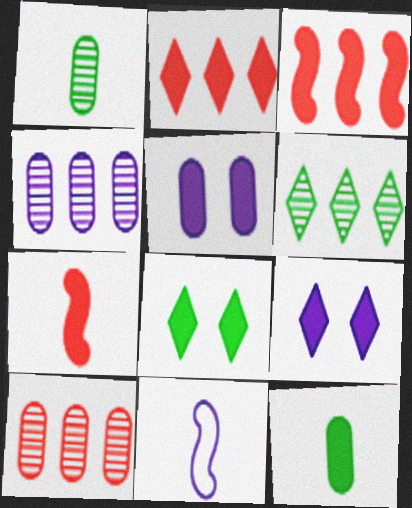[[3, 9, 12], 
[4, 9, 11], 
[8, 10, 11]]